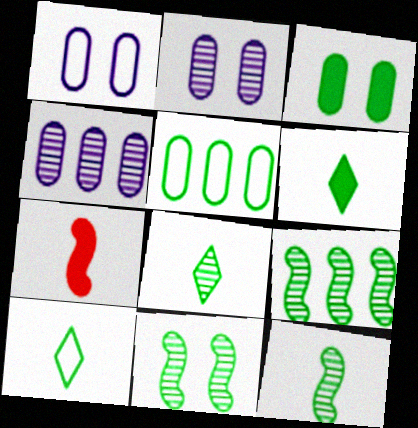[[3, 9, 10], 
[5, 6, 11], 
[6, 8, 10], 
[9, 11, 12]]